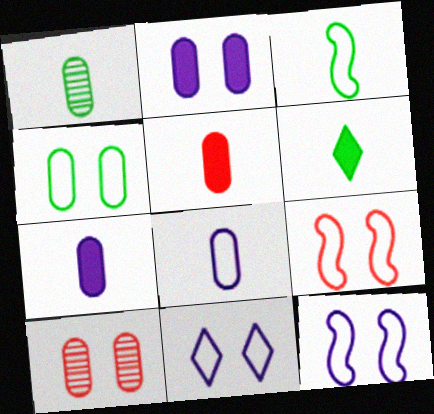[[1, 3, 6], 
[1, 5, 8], 
[2, 4, 10], 
[4, 9, 11]]